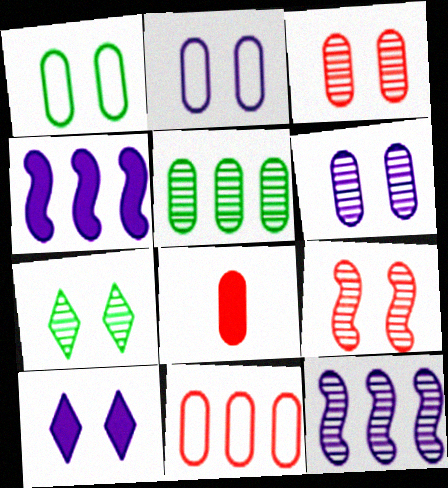[[1, 9, 10], 
[2, 5, 8], 
[3, 8, 11], 
[6, 7, 9]]